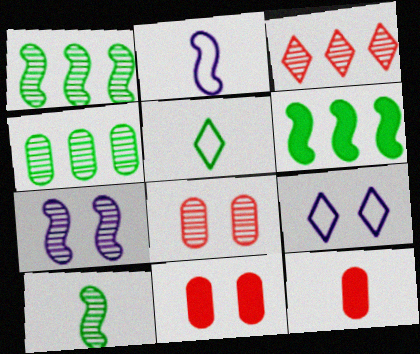[[1, 9, 12]]